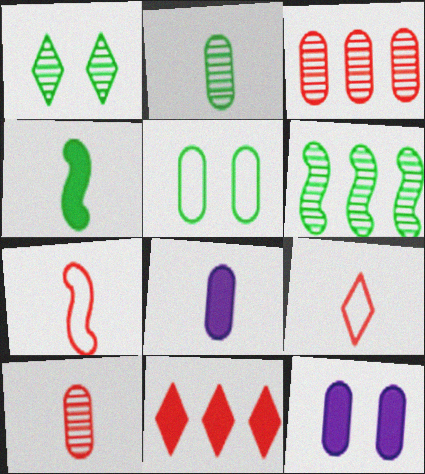[[1, 2, 6], 
[3, 5, 8], 
[4, 11, 12], 
[6, 9, 12]]